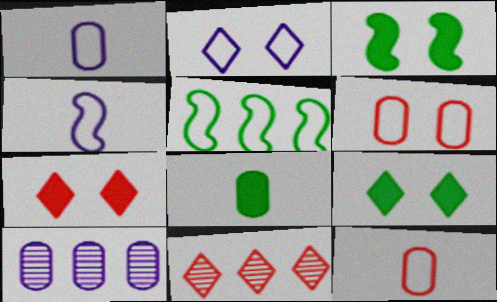[[1, 3, 11], 
[2, 5, 12], 
[6, 8, 10]]